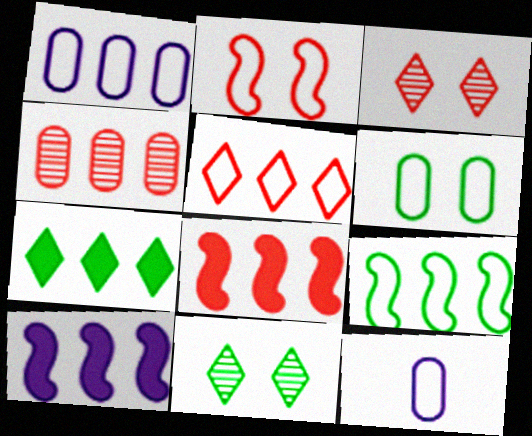[[1, 5, 9], 
[4, 5, 8], 
[8, 11, 12]]